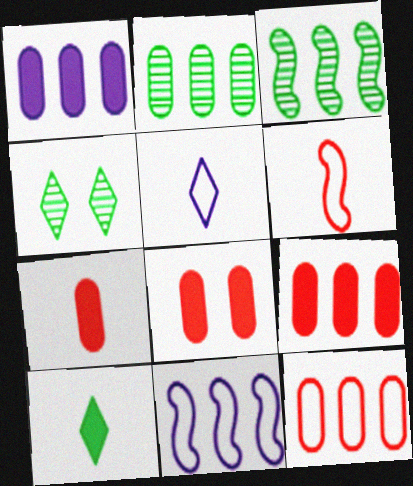[[1, 2, 12], 
[1, 4, 6], 
[3, 5, 8], 
[4, 7, 11], 
[7, 8, 9]]